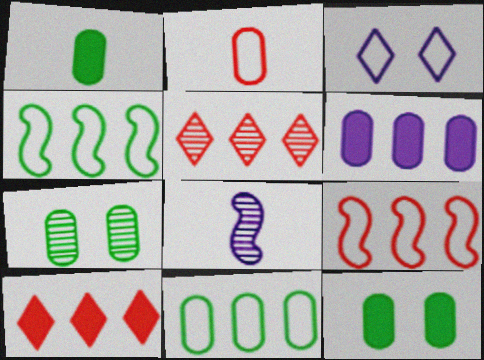[[1, 7, 11], 
[2, 3, 4], 
[2, 6, 7], 
[3, 6, 8], 
[4, 5, 6], 
[5, 7, 8]]